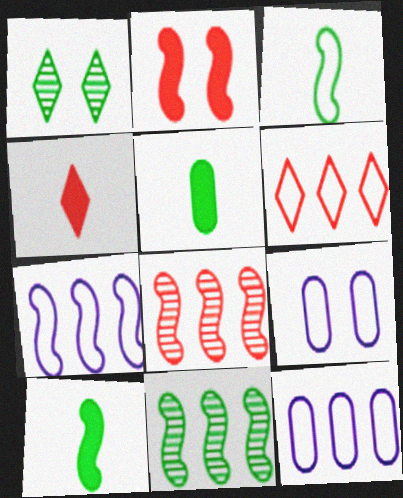[[1, 2, 9], 
[3, 6, 9], 
[4, 9, 11]]